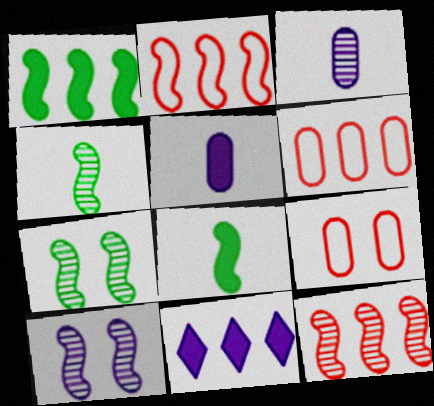[[2, 8, 10], 
[4, 9, 11], 
[4, 10, 12]]